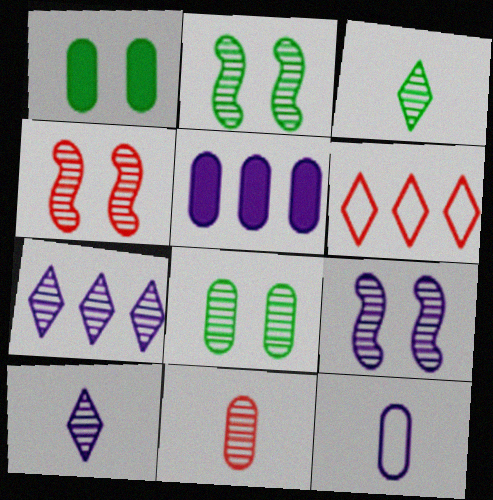[[2, 4, 9], 
[2, 7, 11]]